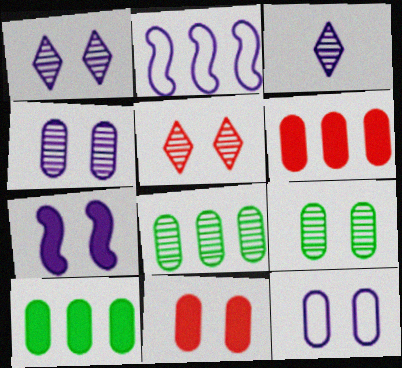[[1, 7, 12], 
[9, 11, 12]]